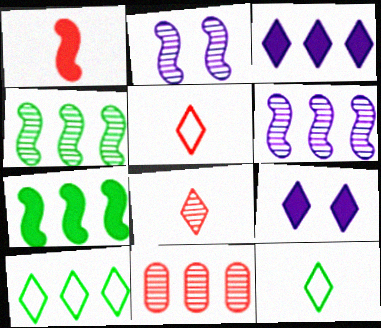[[8, 9, 10]]